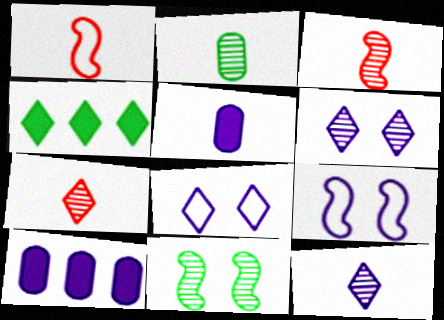[[2, 3, 12], 
[4, 7, 8], 
[9, 10, 12]]